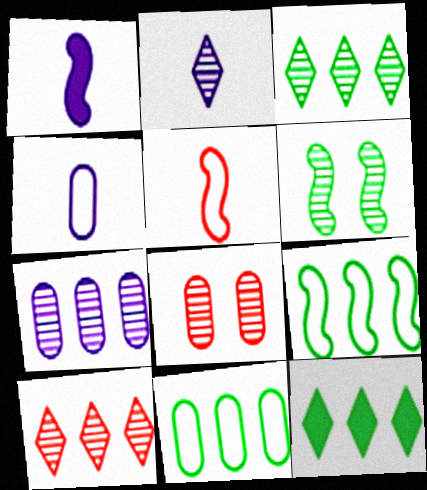[[1, 2, 4]]